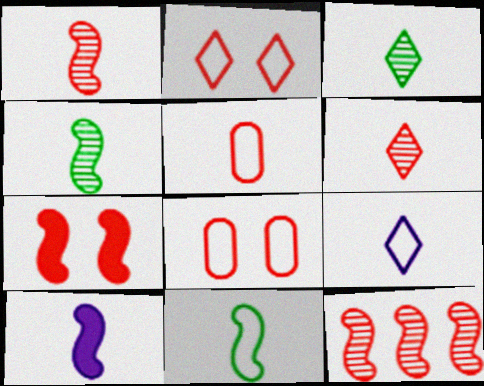[[1, 10, 11], 
[3, 5, 10], 
[5, 9, 11]]